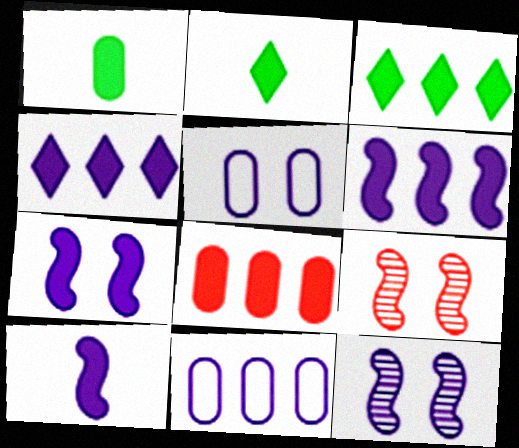[[2, 7, 8], 
[2, 9, 11], 
[3, 6, 8], 
[6, 7, 10]]